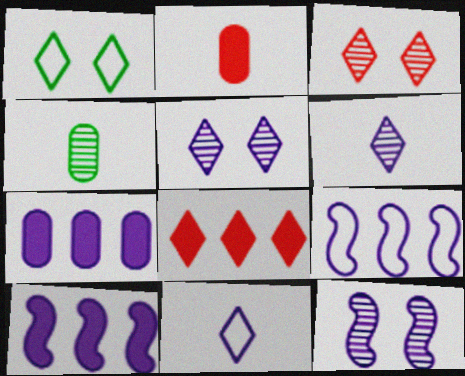[[1, 6, 8], 
[7, 11, 12]]